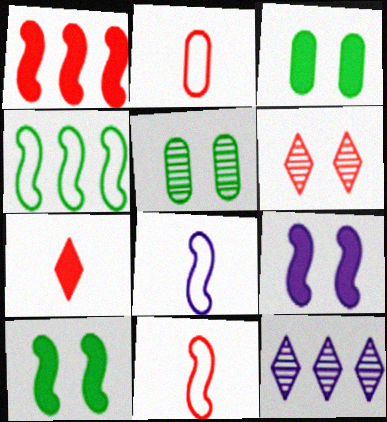[[1, 2, 6], 
[2, 10, 12], 
[3, 11, 12]]